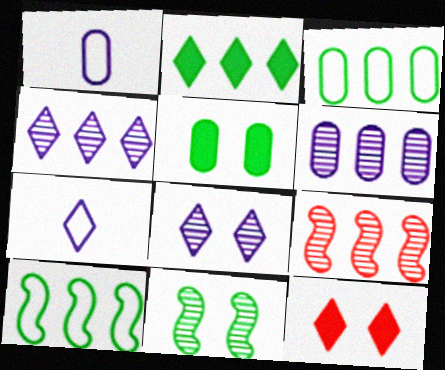[[5, 7, 9]]